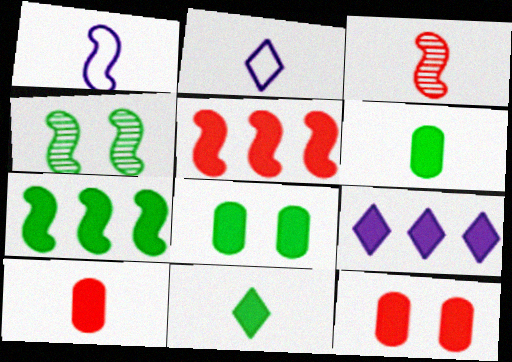[[1, 4, 5], 
[2, 3, 6], 
[7, 8, 11]]